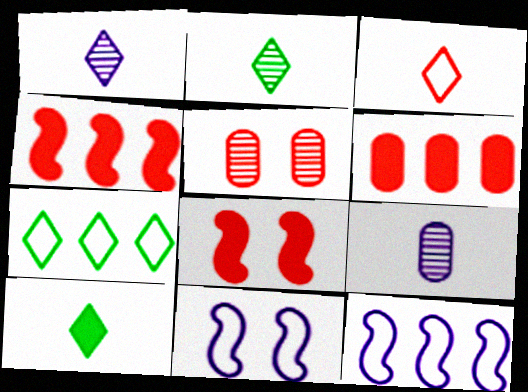[[1, 3, 10], 
[2, 6, 11], 
[3, 4, 5], 
[5, 10, 12], 
[7, 8, 9]]